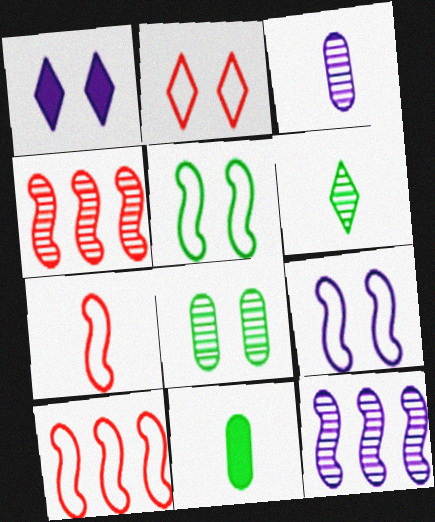[[2, 11, 12]]